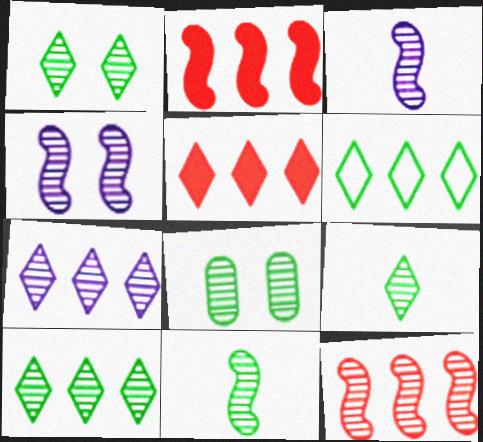[[1, 9, 10], 
[4, 11, 12], 
[5, 6, 7], 
[8, 10, 11]]